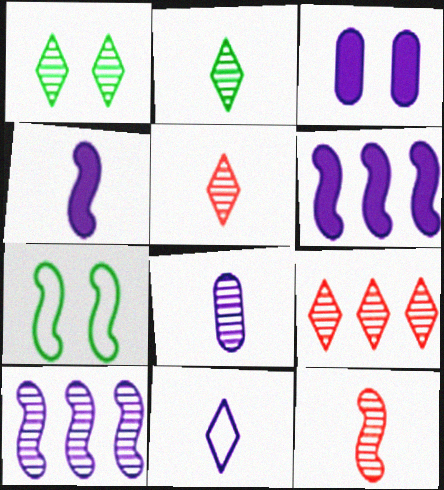[[2, 8, 12], 
[3, 10, 11], 
[4, 8, 11], 
[6, 7, 12]]